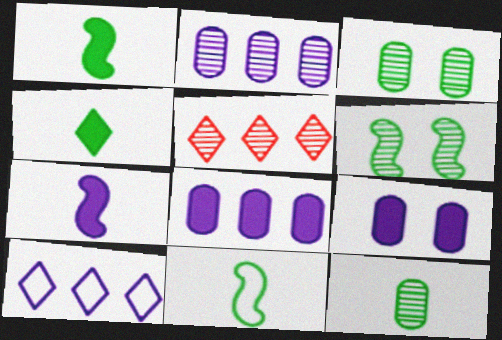[[4, 11, 12], 
[5, 9, 11]]